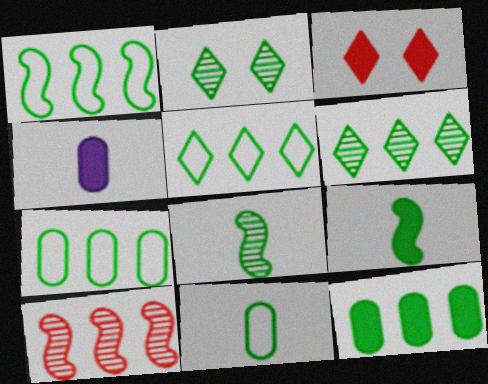[[1, 5, 7], 
[1, 6, 12], 
[2, 7, 9]]